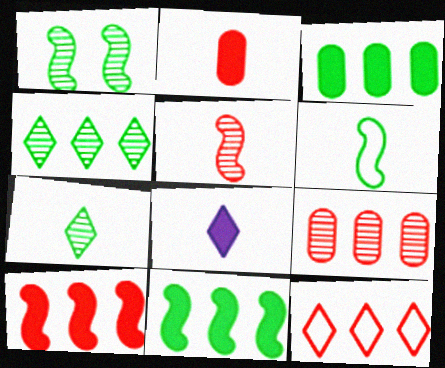[[1, 6, 11], 
[9, 10, 12]]